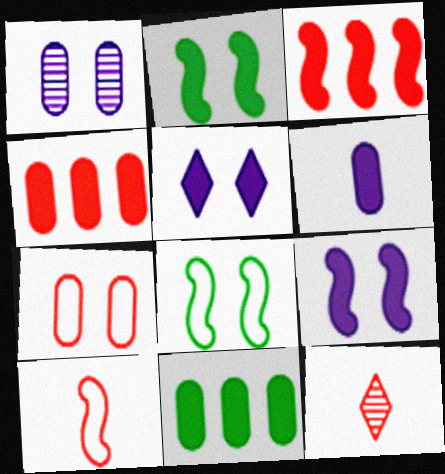[[3, 7, 12]]